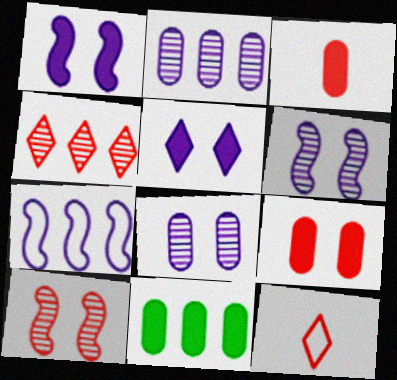[[4, 7, 11], 
[6, 11, 12]]